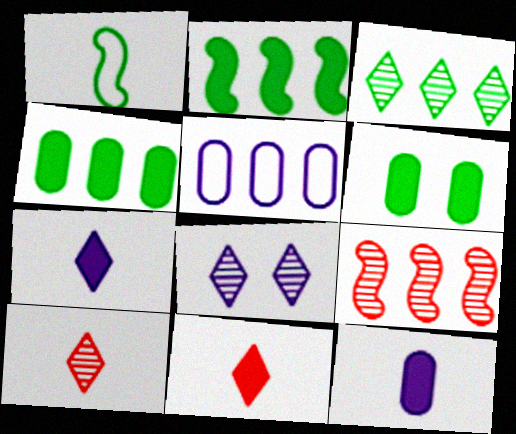[[1, 3, 6], 
[1, 10, 12], 
[3, 8, 10]]